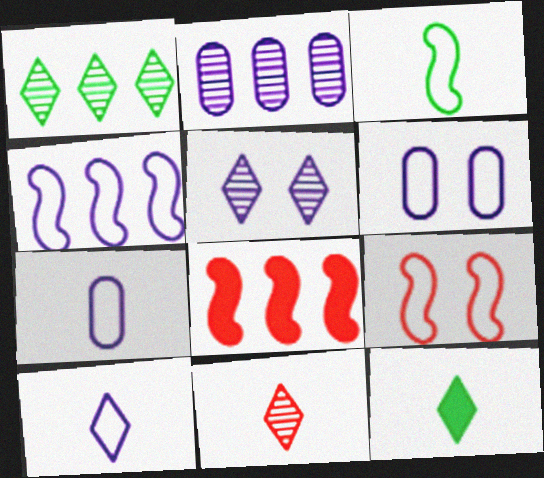[[1, 5, 11], 
[2, 9, 12], 
[3, 4, 9], 
[4, 6, 10], 
[10, 11, 12]]